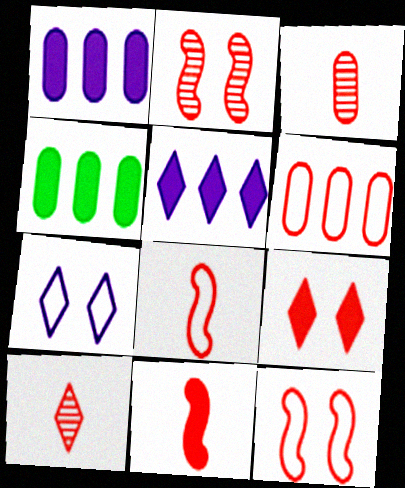[]